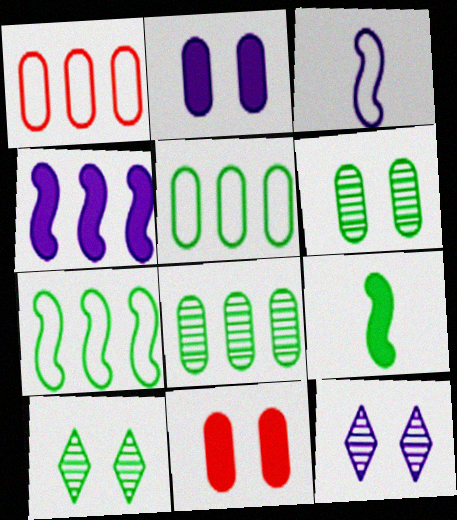[[1, 9, 12], 
[5, 9, 10]]